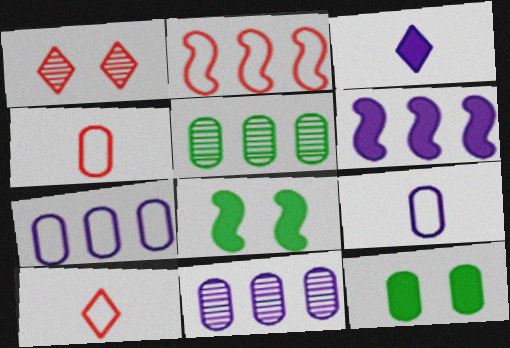[[4, 11, 12], 
[8, 10, 11]]